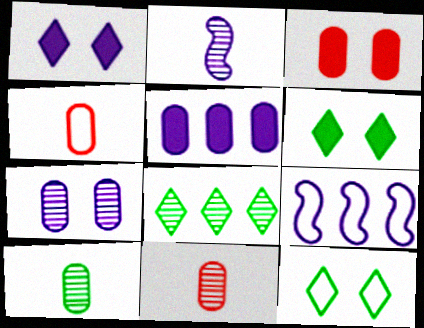[[4, 9, 12], 
[6, 9, 11]]